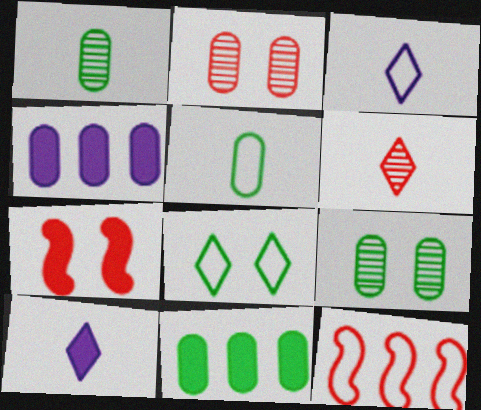[[2, 4, 5], 
[5, 9, 11], 
[7, 10, 11], 
[9, 10, 12]]